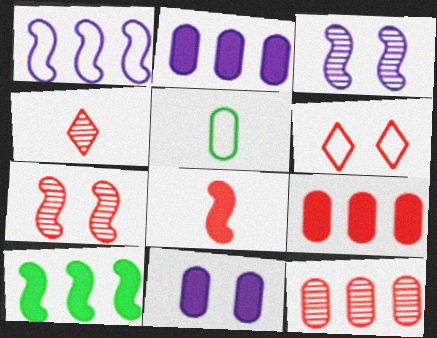[[1, 5, 6], 
[4, 7, 12], 
[5, 11, 12], 
[6, 8, 12]]